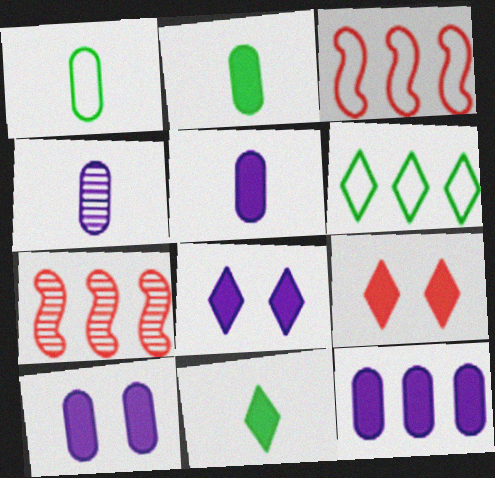[[1, 7, 8], 
[5, 10, 12], 
[6, 7, 12]]